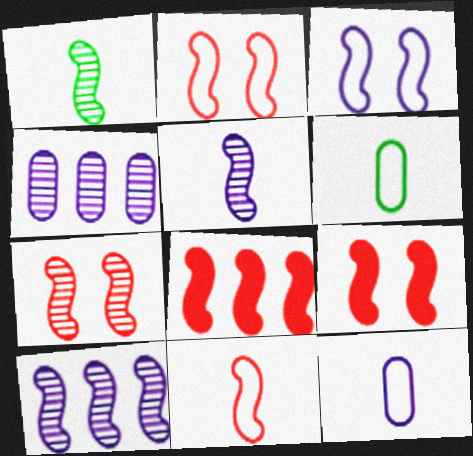[[1, 3, 8], 
[1, 7, 10], 
[2, 7, 9], 
[7, 8, 11]]